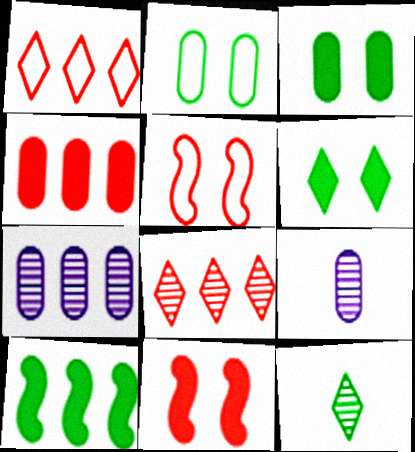[[1, 7, 10], 
[2, 4, 9], 
[2, 10, 12]]